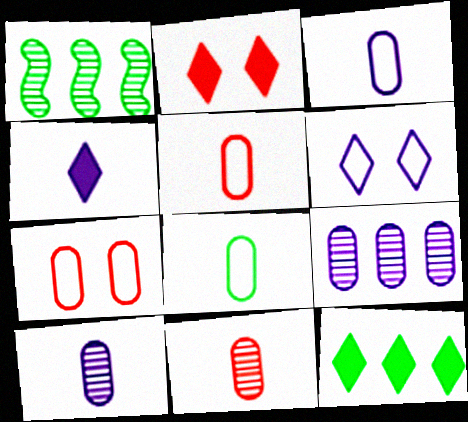[[1, 2, 3], 
[1, 4, 7], 
[2, 4, 12], 
[3, 5, 8]]